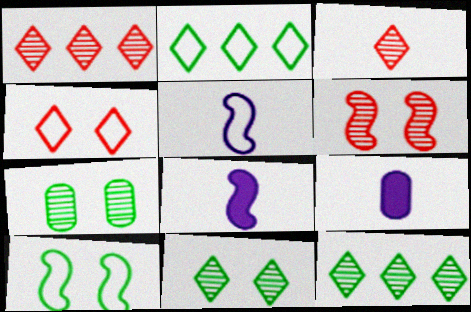[[1, 9, 10], 
[2, 6, 9]]